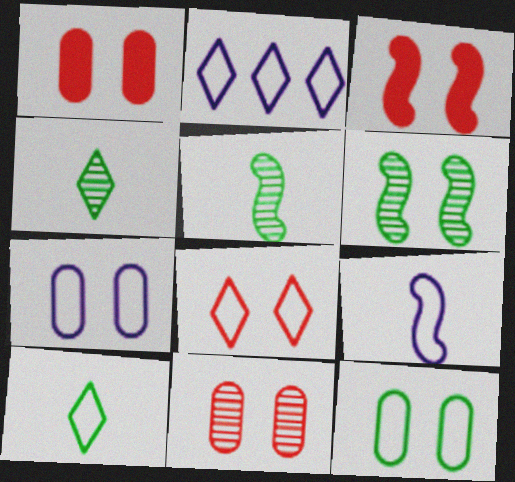[[1, 2, 5], 
[2, 7, 9], 
[2, 8, 10], 
[3, 8, 11]]